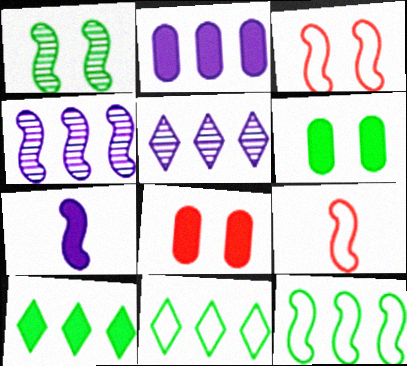[[5, 6, 9], 
[7, 8, 10]]